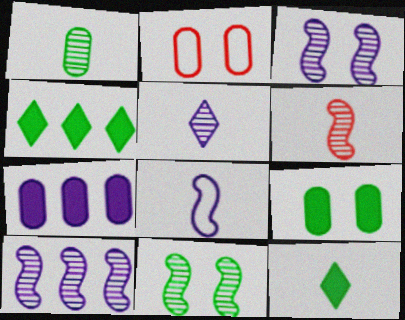[[1, 2, 7], 
[1, 5, 6], 
[2, 10, 12], 
[6, 10, 11]]